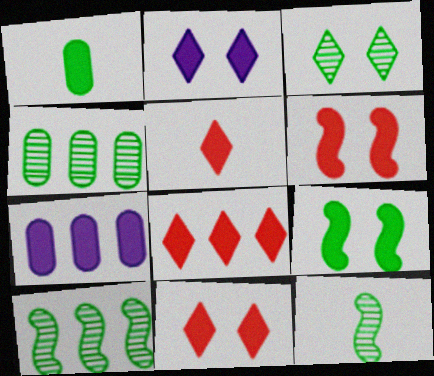[[3, 4, 12], 
[5, 7, 9], 
[5, 8, 11]]